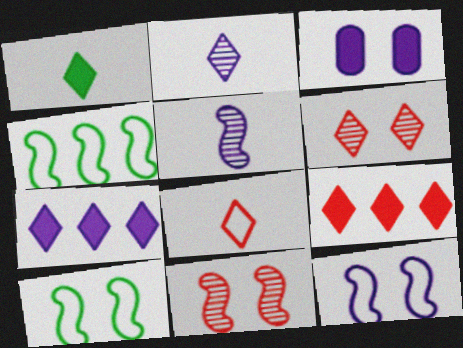[[1, 2, 8], 
[3, 6, 10], 
[6, 8, 9]]